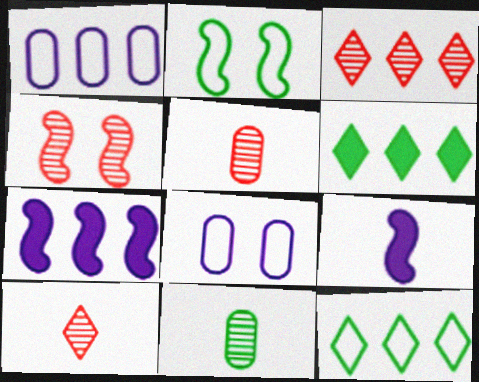[[2, 6, 11], 
[3, 4, 5]]